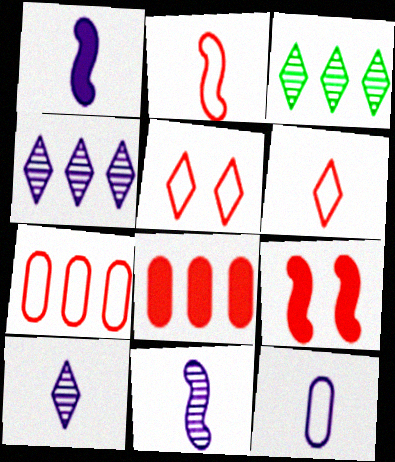[[1, 10, 12], 
[2, 5, 7], 
[3, 9, 12]]